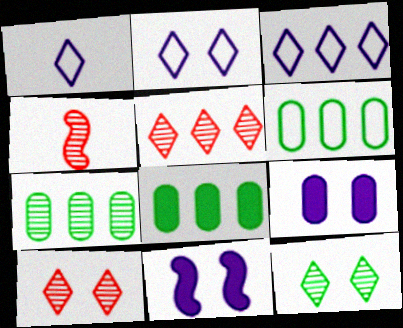[[1, 2, 3], 
[2, 4, 8], 
[6, 7, 8]]